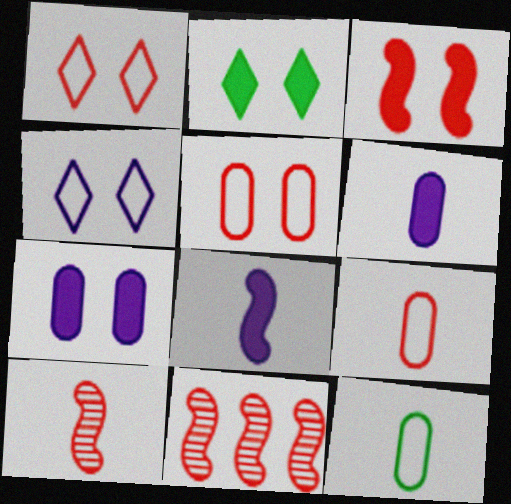[[2, 3, 7]]